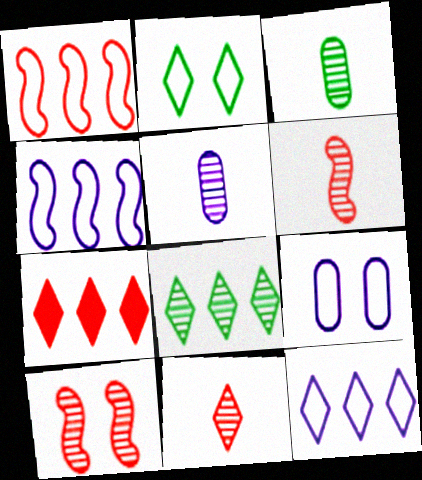[[5, 8, 10], 
[7, 8, 12]]